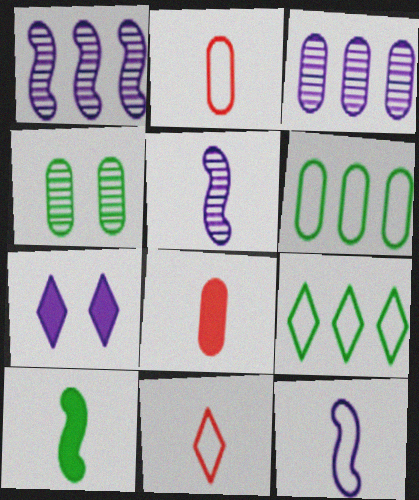[[3, 7, 12], 
[4, 9, 10]]